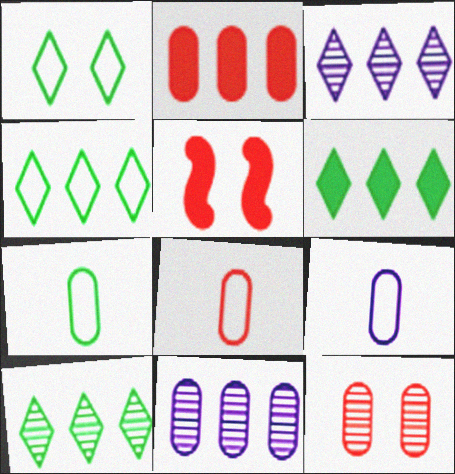[[2, 8, 12], 
[3, 5, 7], 
[4, 6, 10], 
[5, 9, 10], 
[7, 8, 9]]